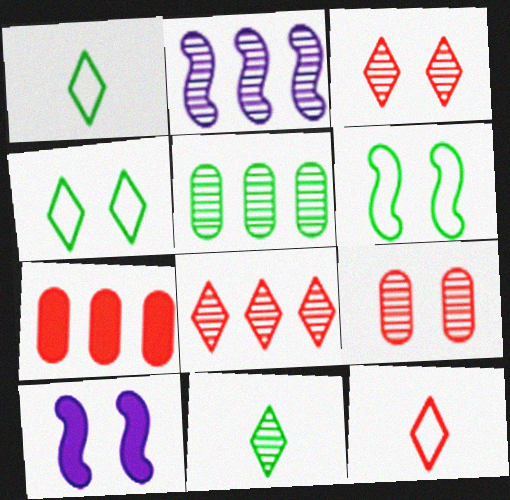[[2, 5, 8], 
[2, 9, 11], 
[4, 9, 10], 
[5, 10, 12]]